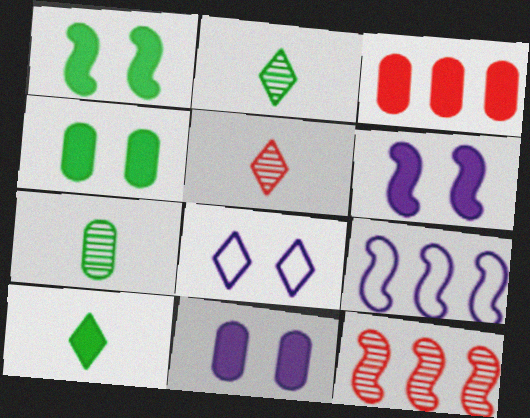[[3, 6, 10], 
[4, 5, 9]]